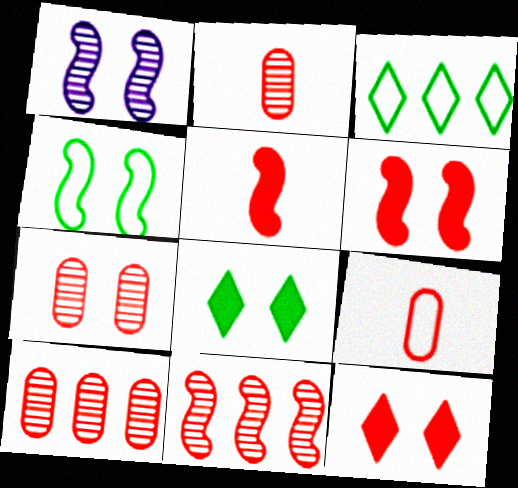[[1, 4, 6], 
[2, 7, 10], 
[9, 11, 12]]